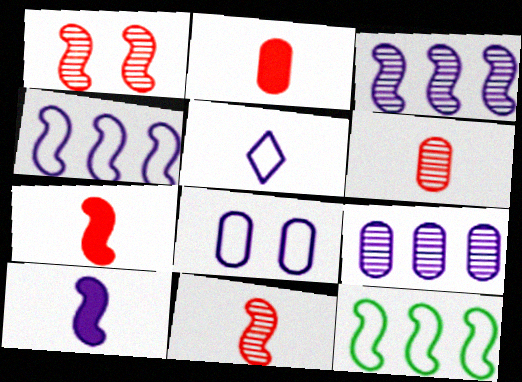[[1, 10, 12], 
[4, 5, 8]]